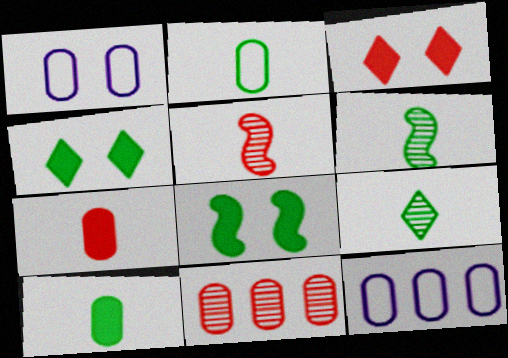[[1, 10, 11], 
[3, 6, 12], 
[4, 5, 12]]